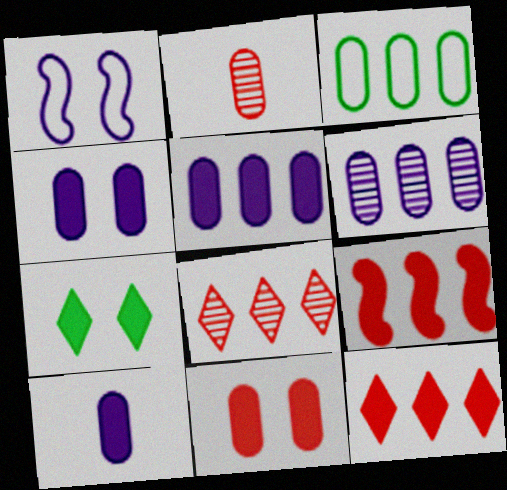[[2, 3, 4], 
[4, 5, 10], 
[7, 9, 10]]